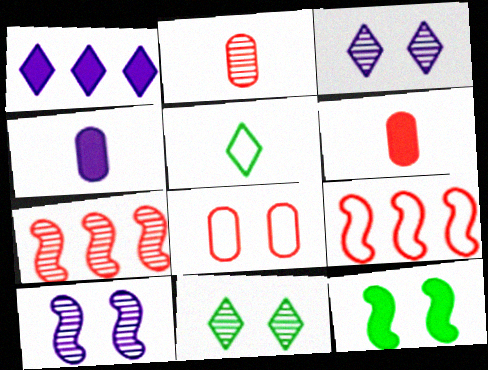[[1, 6, 12], 
[3, 8, 12], 
[4, 9, 11]]